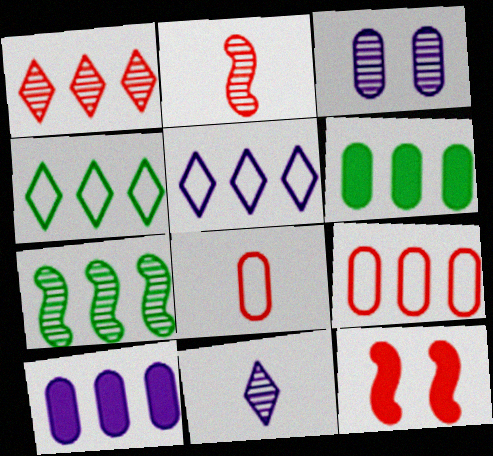[[1, 8, 12], 
[3, 6, 8], 
[4, 6, 7]]